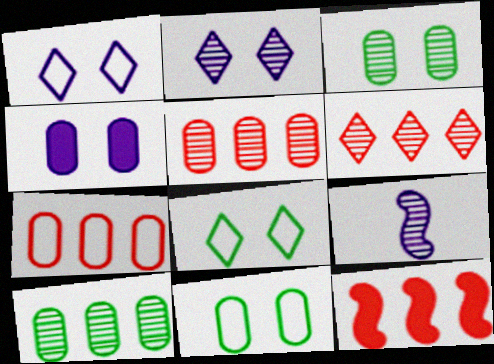[[3, 6, 9], 
[6, 7, 12]]